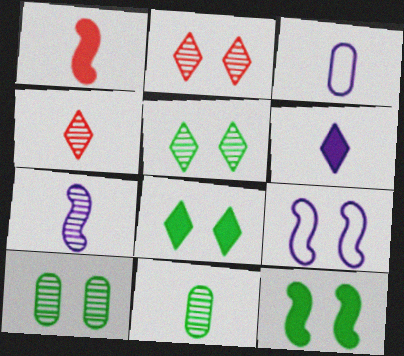[[3, 6, 7], 
[4, 7, 11]]